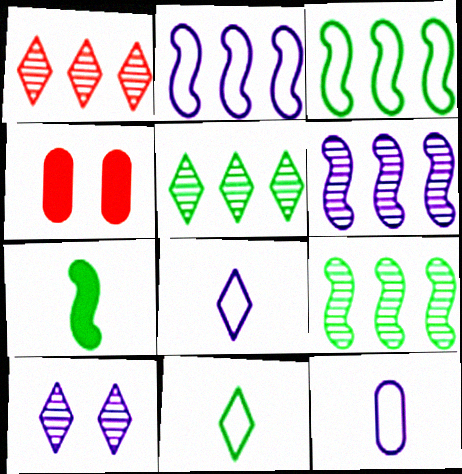[[4, 6, 11], 
[4, 8, 9]]